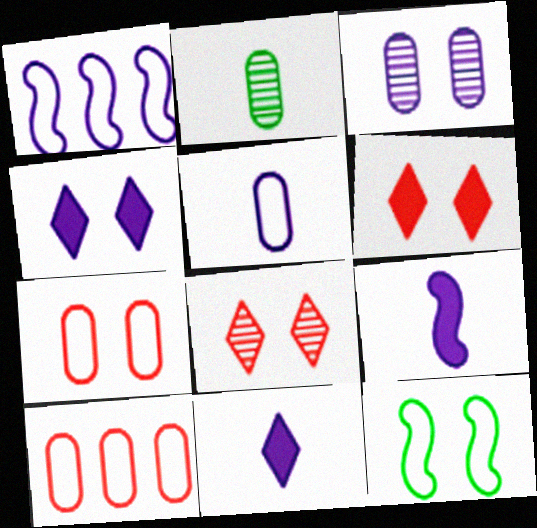[[1, 2, 6], 
[1, 3, 11], 
[3, 6, 12]]